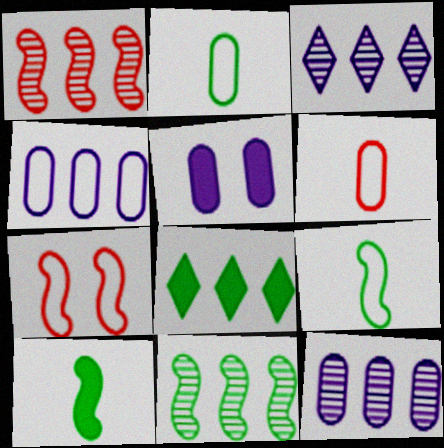[[1, 4, 8]]